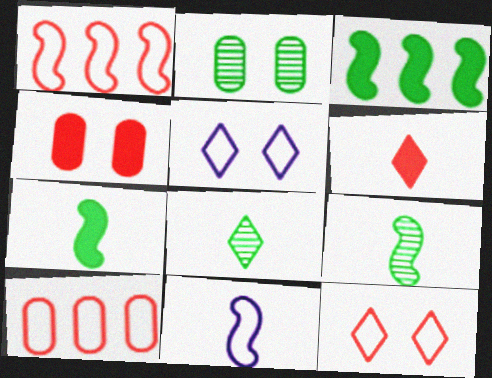[]